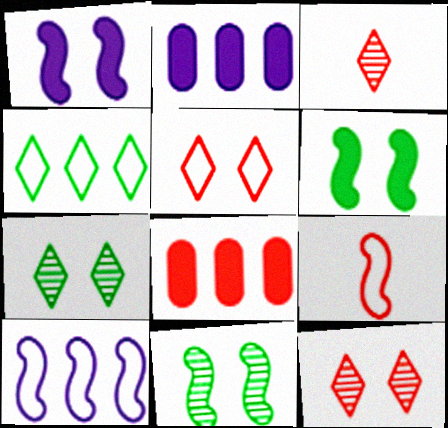[[2, 7, 9], 
[8, 9, 12]]